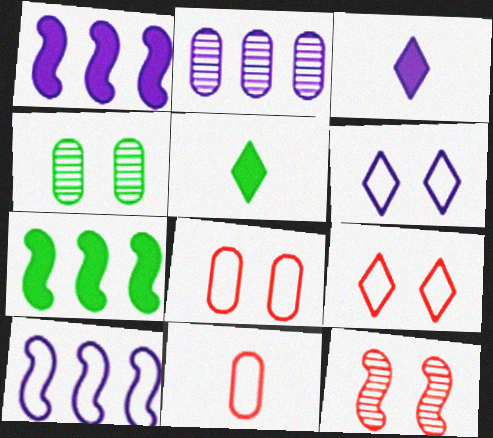[]